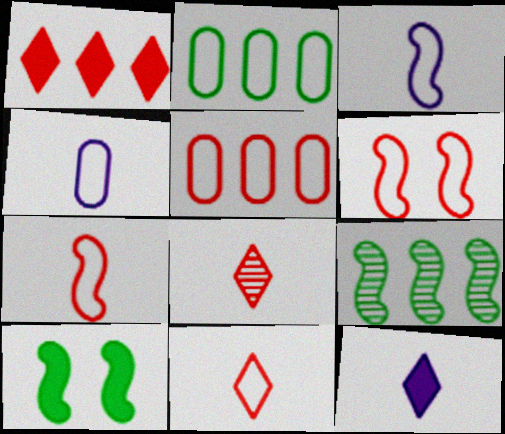[[5, 6, 11]]